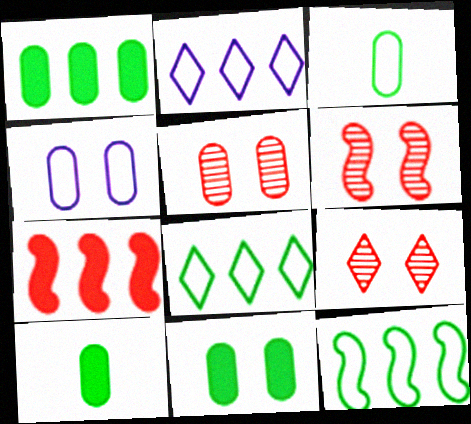[[1, 10, 11], 
[2, 6, 10], 
[4, 5, 11], 
[5, 6, 9]]